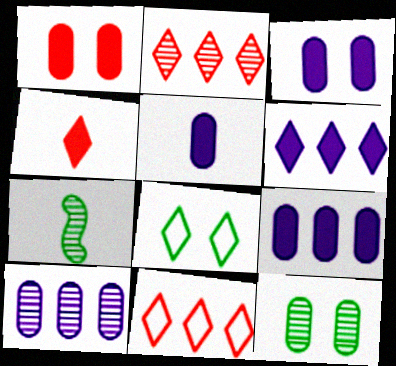[[3, 5, 9], 
[3, 7, 11]]